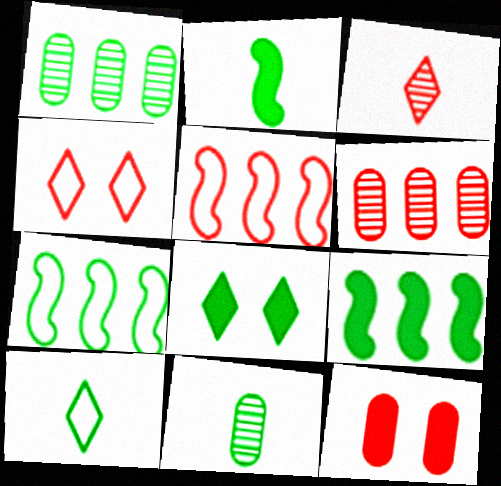[[2, 10, 11], 
[3, 5, 12], 
[7, 8, 11]]